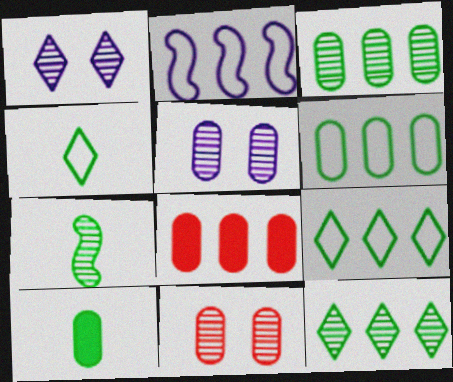[[2, 8, 12], 
[4, 7, 10]]